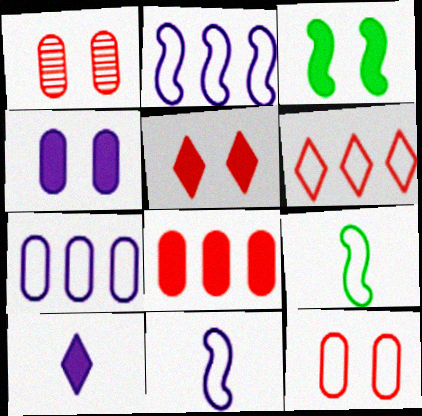[[3, 4, 5], 
[3, 8, 10]]